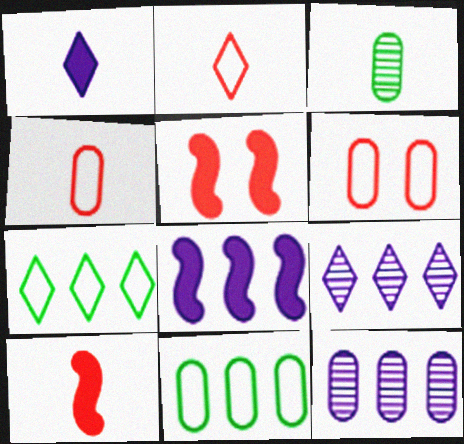[]